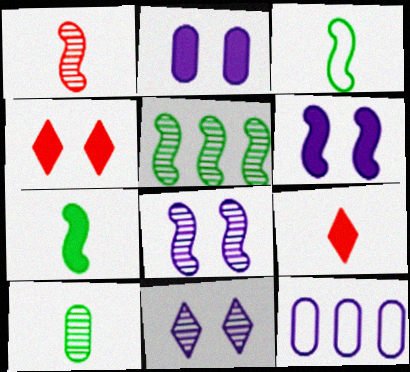[[1, 5, 8]]